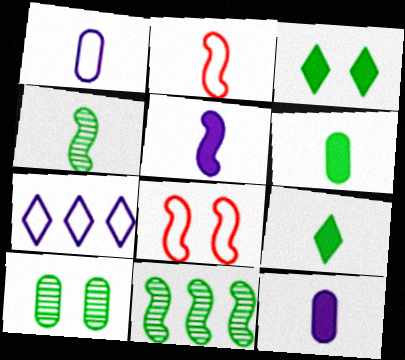[[2, 4, 5], 
[5, 8, 11]]